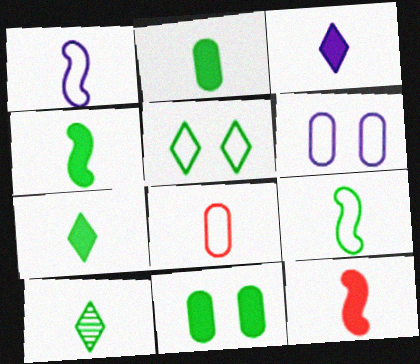[[2, 3, 12], 
[2, 4, 7], 
[2, 9, 10]]